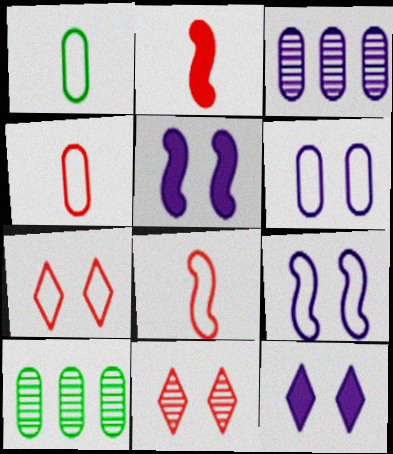[[8, 10, 12]]